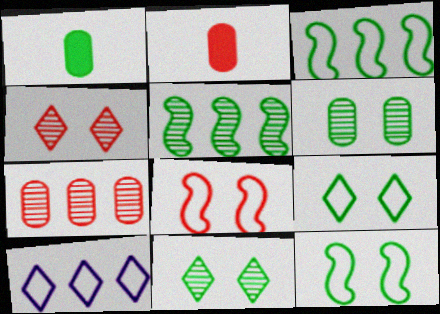[[1, 3, 11], 
[1, 5, 9]]